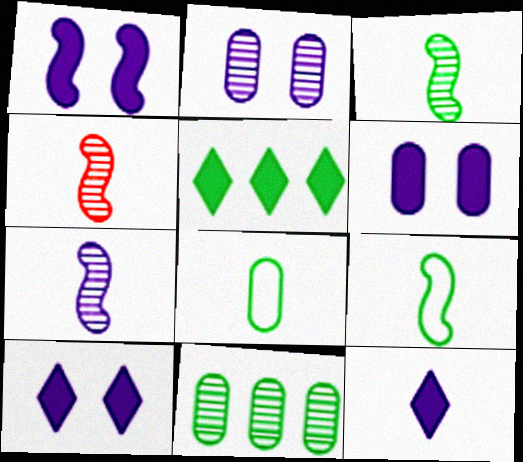[[1, 6, 10], 
[3, 4, 7], 
[4, 8, 12]]